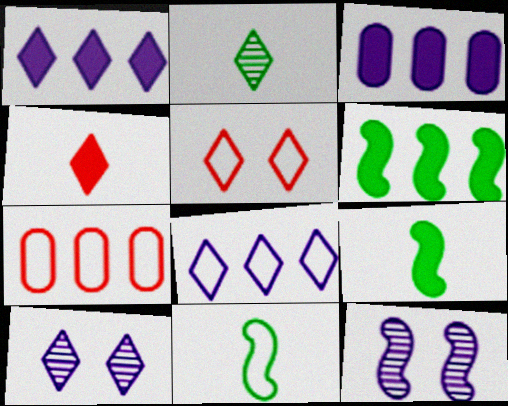[[1, 2, 5], 
[7, 9, 10]]